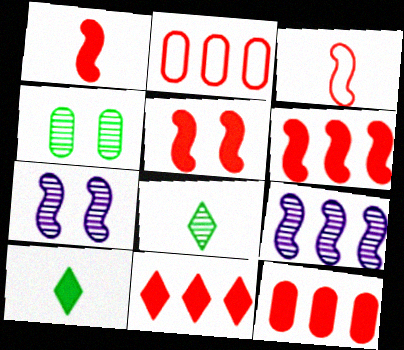[[1, 5, 6], 
[2, 7, 10], 
[6, 11, 12]]